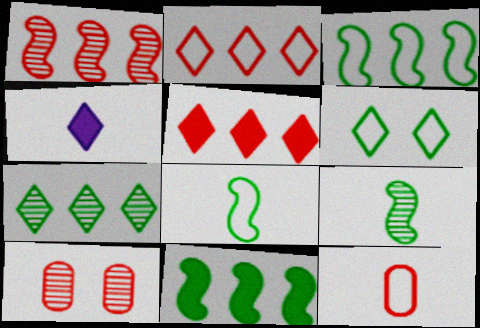[[3, 4, 10], 
[4, 9, 12]]